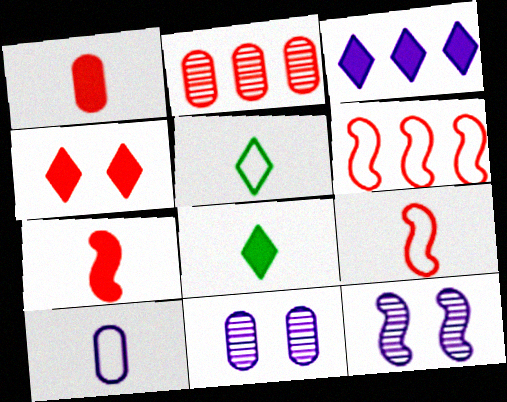[[2, 4, 9], 
[3, 4, 8], 
[3, 10, 12], 
[5, 9, 10], 
[6, 8, 11]]